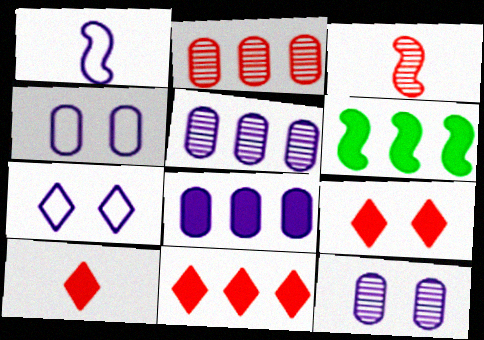[[6, 8, 11], 
[9, 10, 11]]